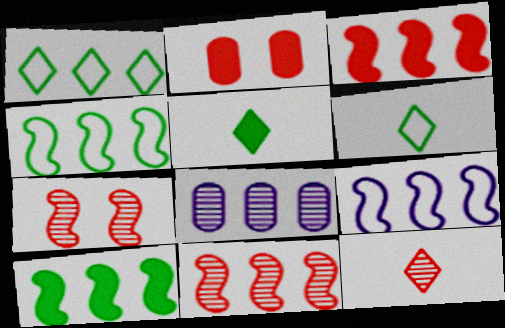[[1, 3, 8], 
[9, 10, 11]]